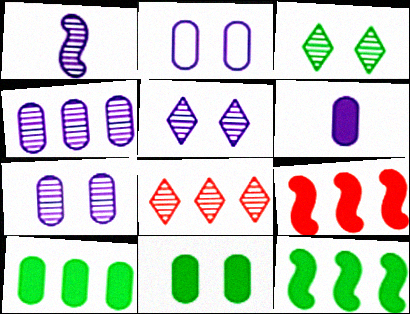[[1, 4, 5], 
[2, 4, 6]]